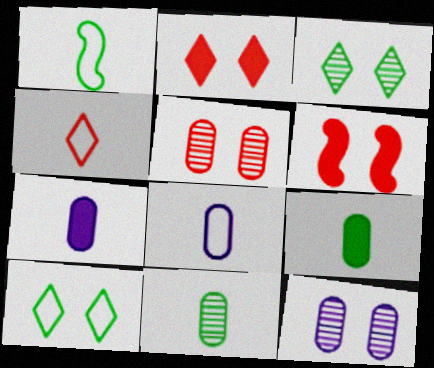[[1, 4, 8], 
[6, 10, 12]]